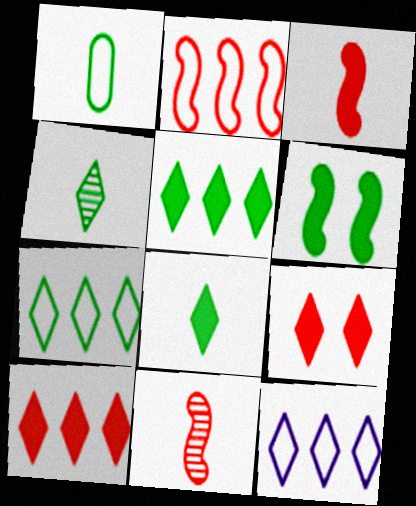[[4, 9, 12]]